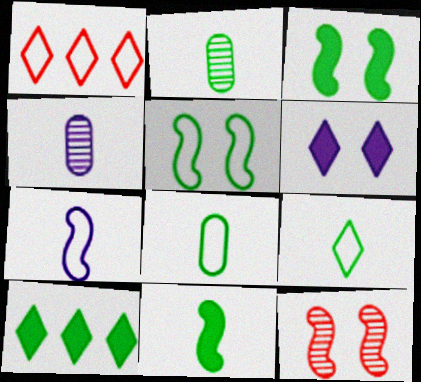[[1, 3, 4], 
[2, 5, 10], 
[2, 9, 11]]